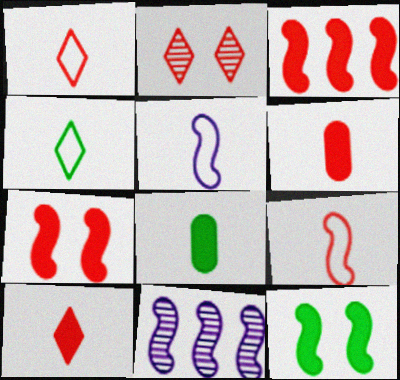[[9, 11, 12]]